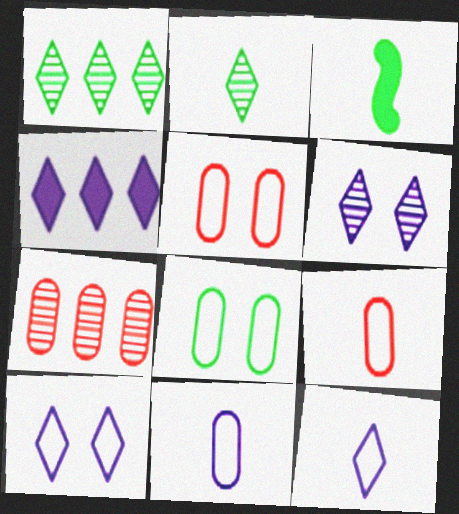[[1, 3, 8], 
[3, 7, 10], 
[4, 6, 12]]